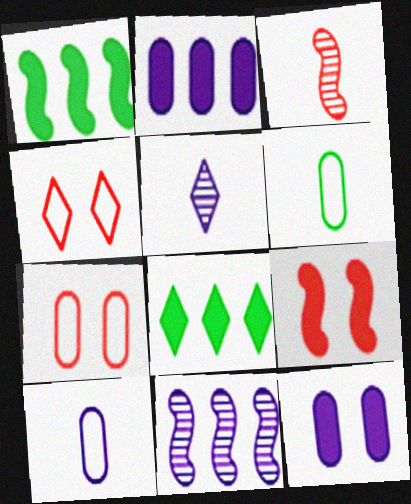[[1, 5, 7], 
[4, 5, 8]]